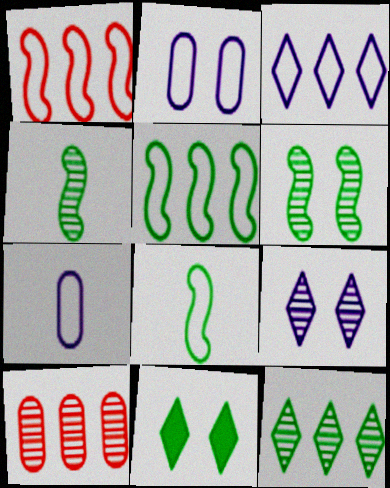[[4, 9, 10]]